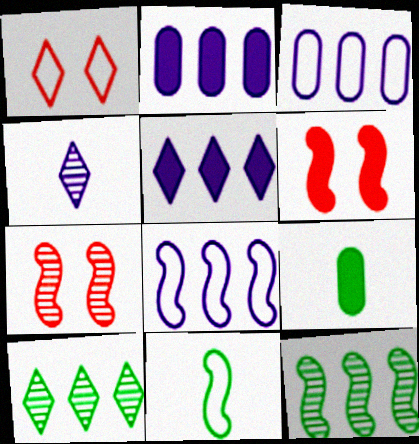[[1, 3, 11], 
[5, 6, 9]]